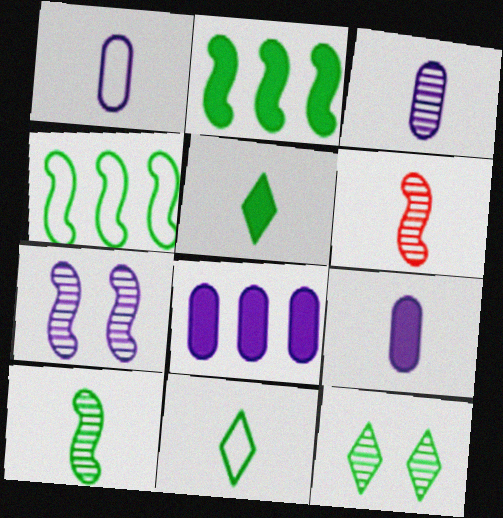[[1, 3, 9], 
[1, 5, 6], 
[6, 9, 11]]